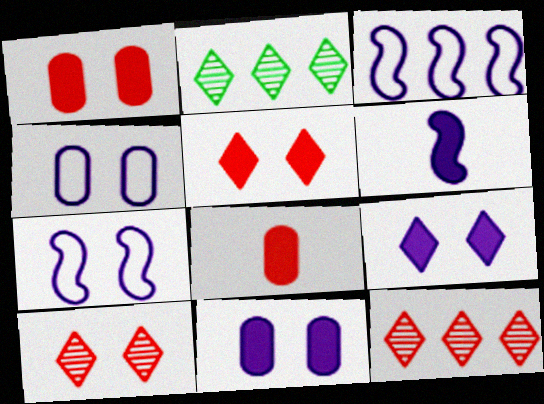[[2, 7, 8]]